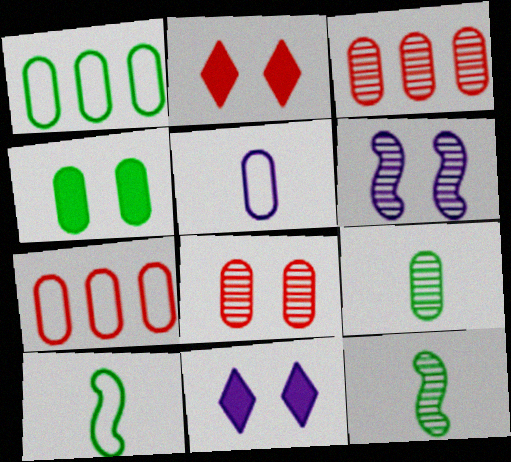[[1, 4, 9], 
[3, 4, 5], 
[3, 10, 11], 
[7, 11, 12]]